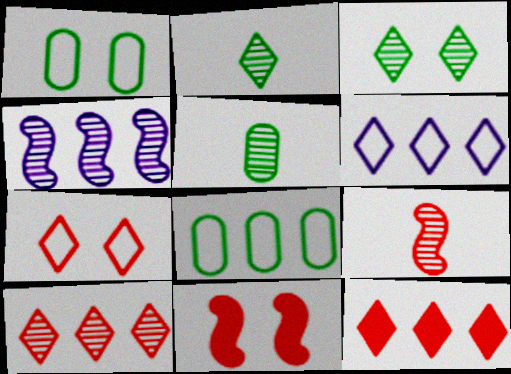[[4, 8, 12], 
[5, 6, 11]]